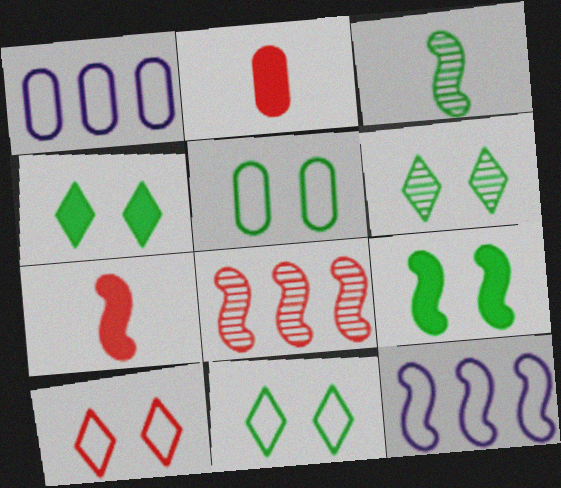[[1, 6, 7], 
[2, 6, 12], 
[2, 8, 10], 
[4, 6, 11], 
[5, 6, 9]]